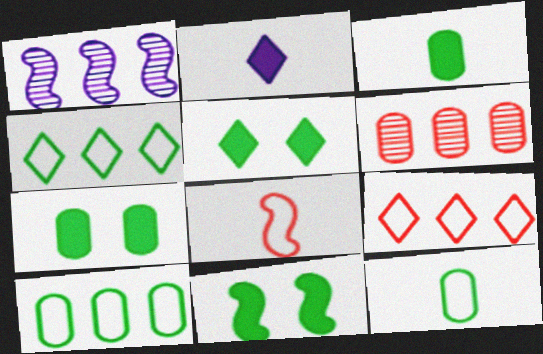[[1, 8, 11], 
[5, 7, 11]]